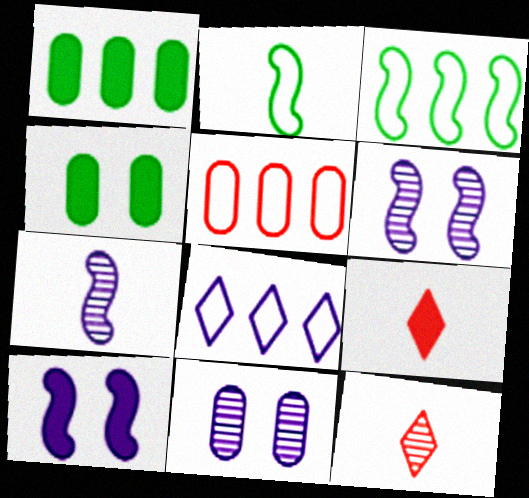[[1, 9, 10], 
[3, 5, 8], 
[3, 9, 11]]